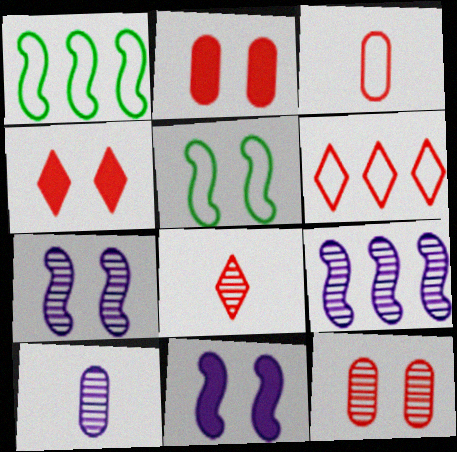[[1, 4, 10], 
[4, 6, 8]]